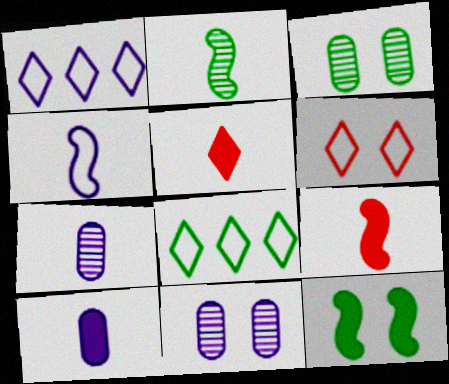[[1, 3, 9], 
[2, 4, 9], 
[6, 11, 12], 
[8, 9, 11]]